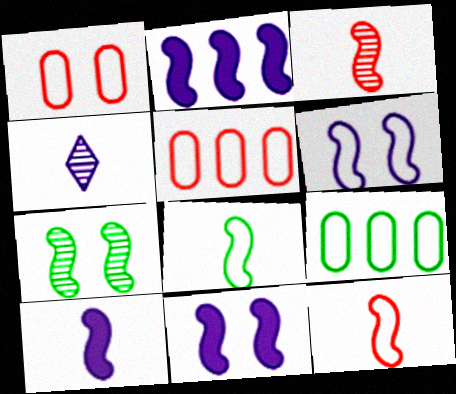[[2, 7, 12], 
[2, 10, 11], 
[3, 8, 10]]